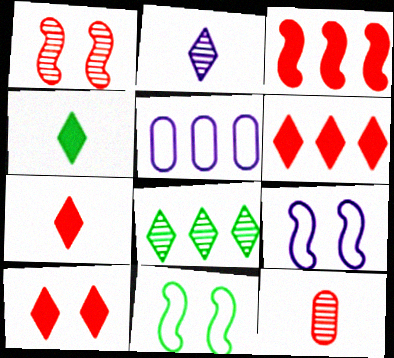[[1, 4, 5], 
[3, 5, 8], 
[6, 7, 10]]